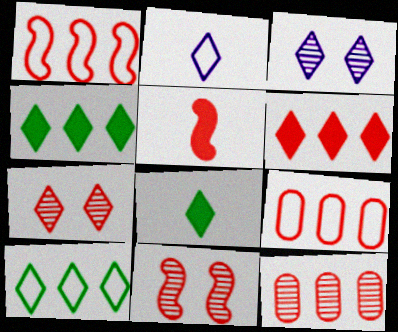[[1, 5, 11], 
[1, 6, 12], 
[2, 4, 7], 
[5, 7, 9]]